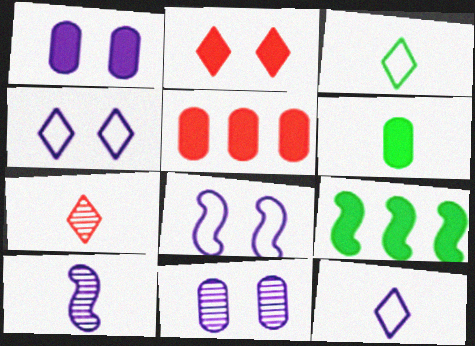[[1, 5, 6]]